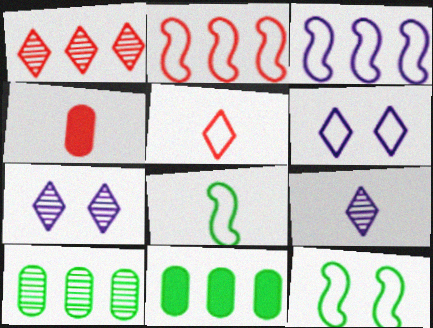[[1, 3, 11], 
[4, 8, 9]]